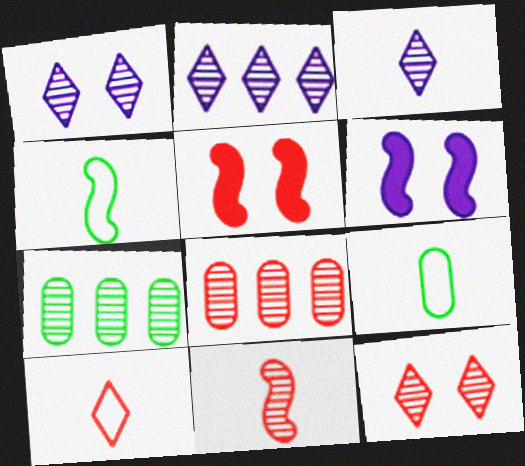[[1, 2, 3], 
[1, 7, 11], 
[2, 5, 9], 
[5, 8, 10], 
[6, 7, 10], 
[8, 11, 12]]